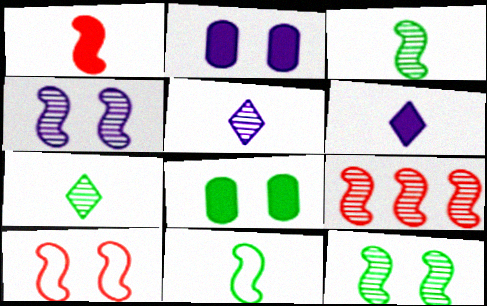[[1, 9, 10], 
[3, 4, 9]]